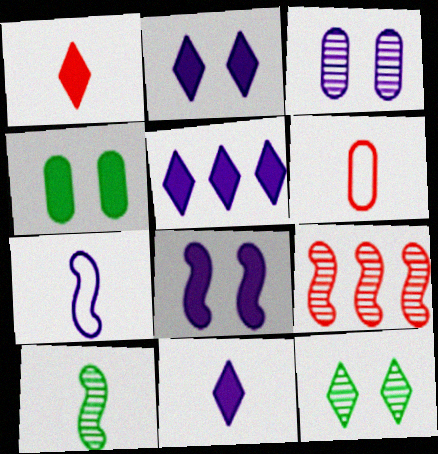[[2, 5, 11], 
[3, 5, 7], 
[6, 10, 11]]